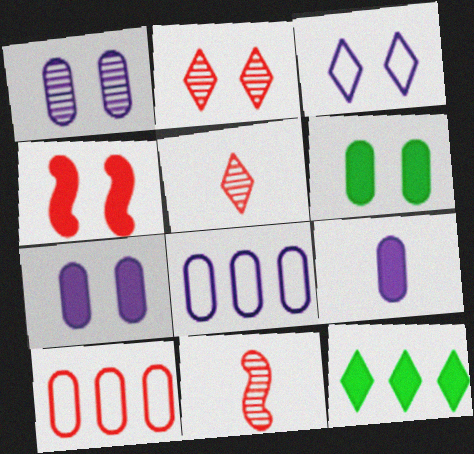[[1, 8, 9], 
[3, 5, 12], 
[4, 5, 10], 
[4, 9, 12]]